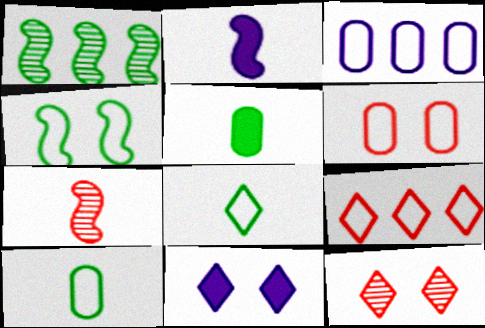[[3, 6, 10]]